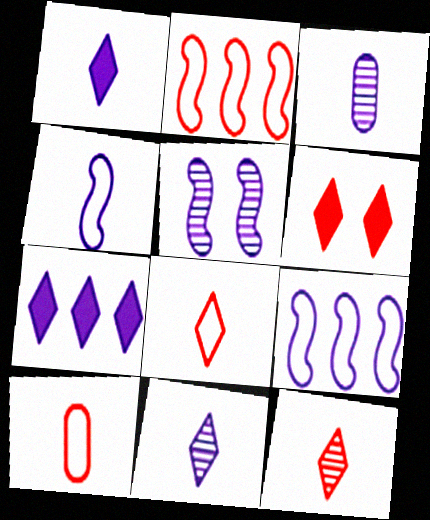[[1, 3, 4]]